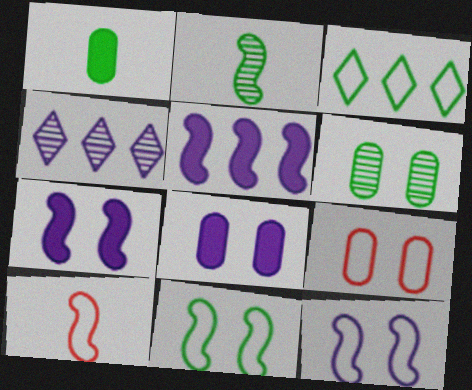[[6, 8, 9]]